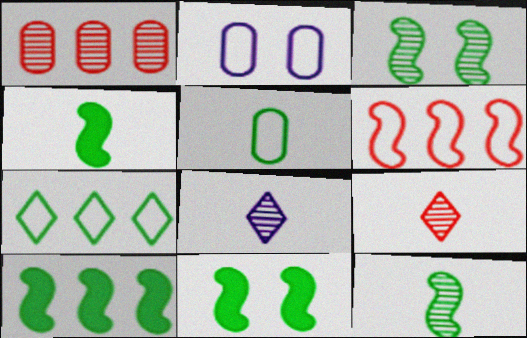[[1, 3, 8], 
[2, 9, 10], 
[4, 10, 11]]